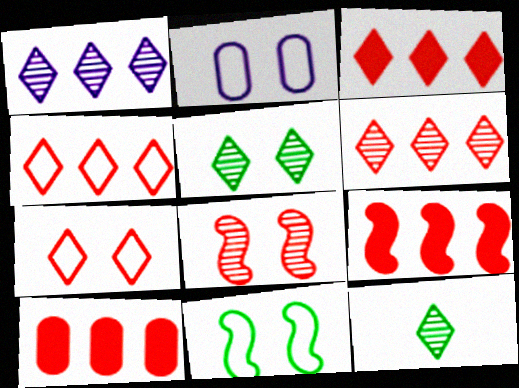[[2, 7, 11], 
[2, 9, 12], 
[3, 4, 6], 
[3, 9, 10]]